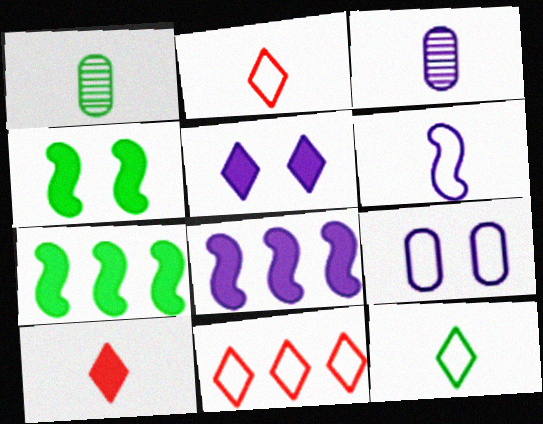[[1, 6, 10], 
[3, 4, 11]]